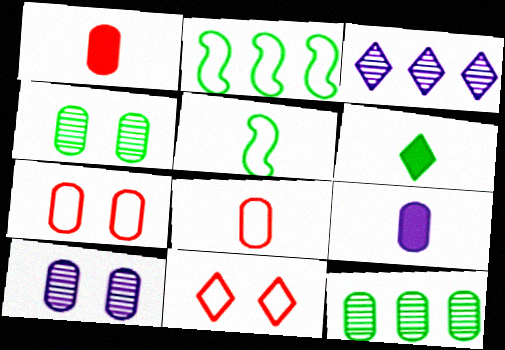[[2, 4, 6], 
[3, 6, 11], 
[7, 9, 12]]